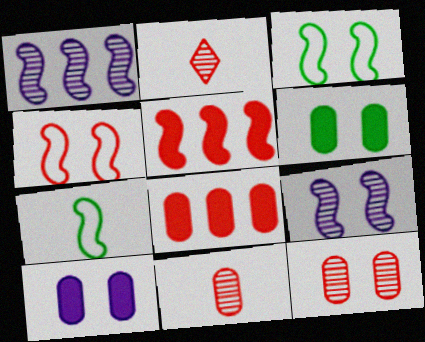[[2, 4, 8], 
[5, 7, 9]]